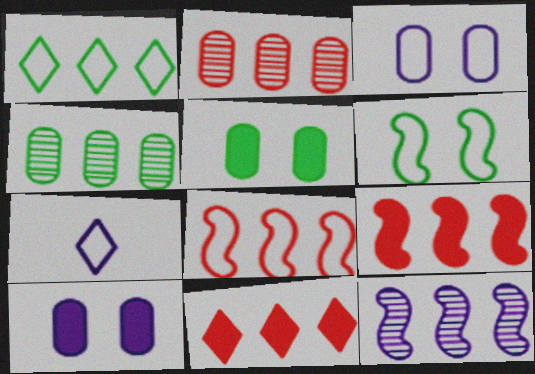[[2, 8, 11], 
[7, 10, 12]]